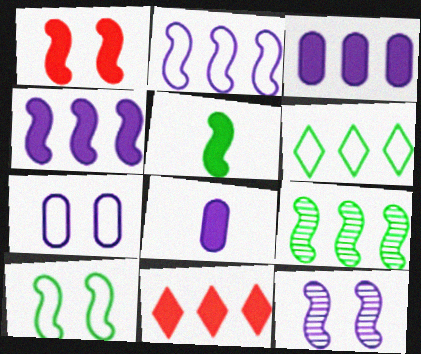[[1, 4, 5], 
[1, 10, 12], 
[5, 9, 10]]